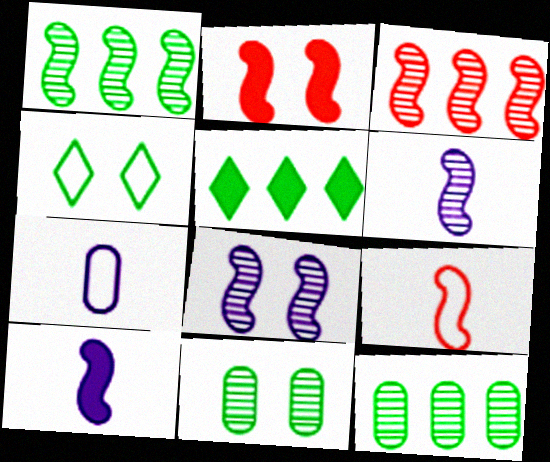[[2, 3, 9]]